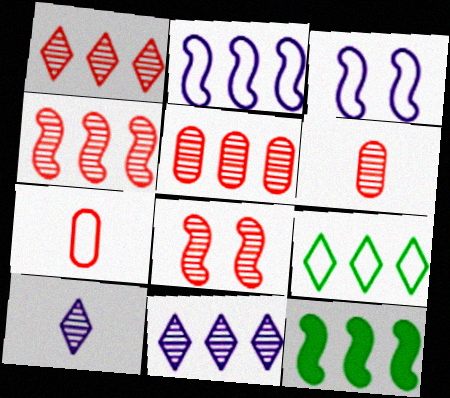[[1, 4, 5], 
[1, 6, 8], 
[2, 4, 12], 
[3, 7, 9]]